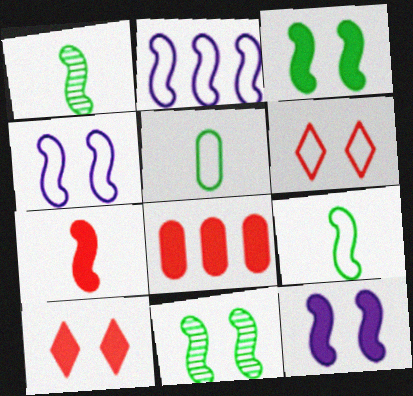[[2, 5, 6], 
[2, 7, 11], 
[7, 8, 10]]